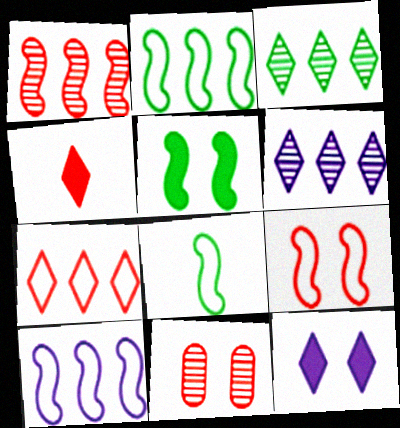[[8, 9, 10]]